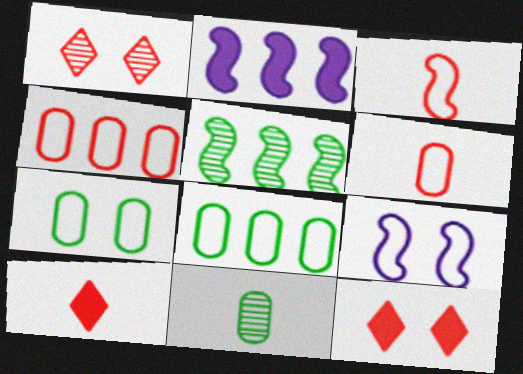[]